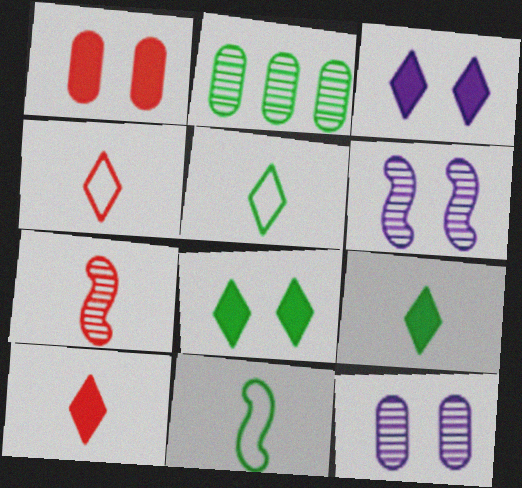[[2, 8, 11]]